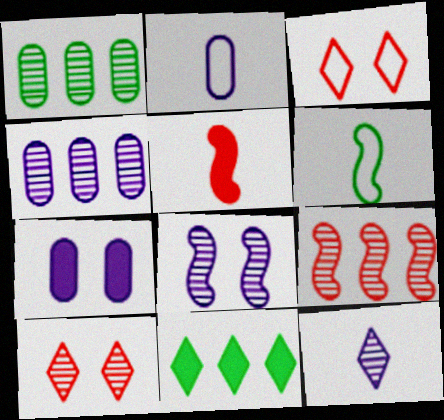[[2, 4, 7], 
[3, 11, 12], 
[4, 8, 12], 
[5, 7, 11]]